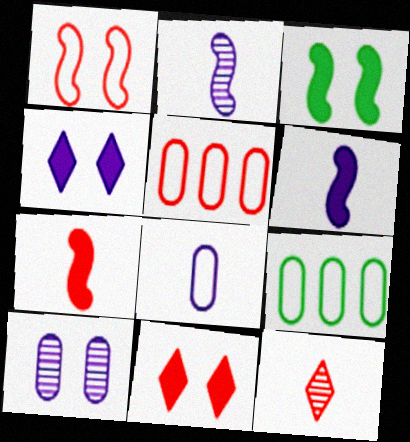[[2, 9, 11]]